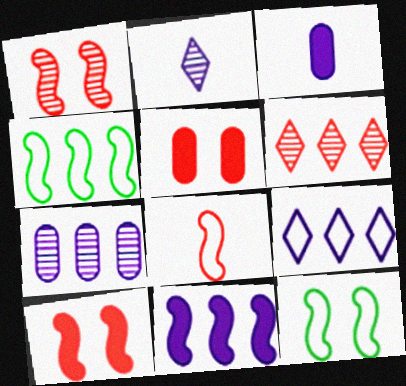[[2, 4, 5], 
[3, 6, 12], 
[5, 6, 8], 
[7, 9, 11]]